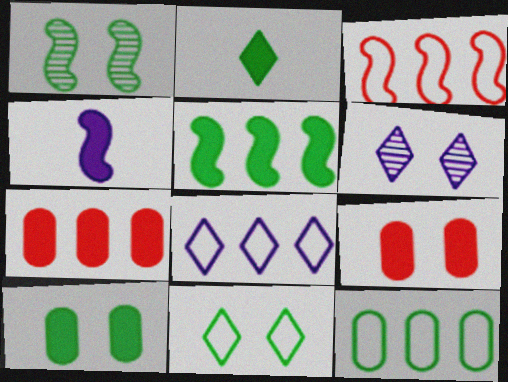[[1, 2, 12], 
[1, 3, 4], 
[1, 10, 11], 
[2, 5, 10], 
[3, 8, 12]]